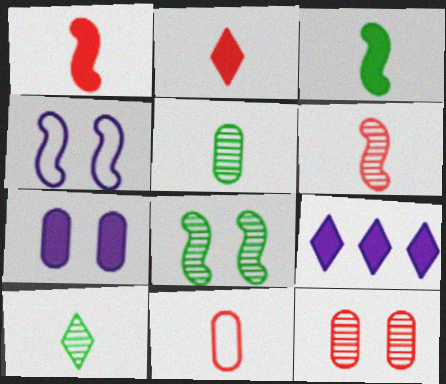[[2, 6, 11], 
[8, 9, 11]]